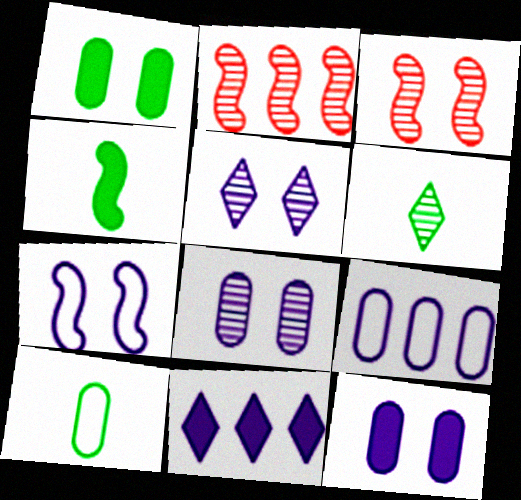[[2, 4, 7], 
[2, 6, 8], 
[3, 10, 11], 
[4, 6, 10], 
[5, 7, 12]]